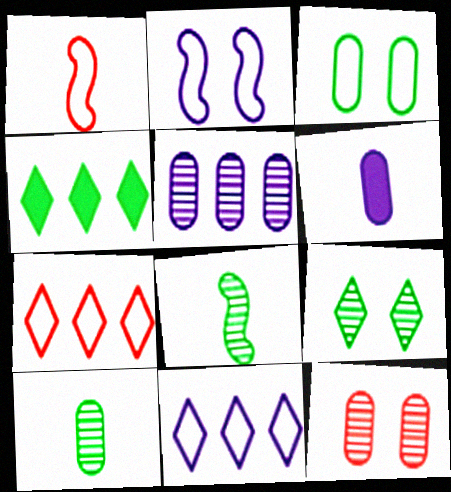[[1, 3, 11], 
[3, 4, 8], 
[5, 10, 12]]